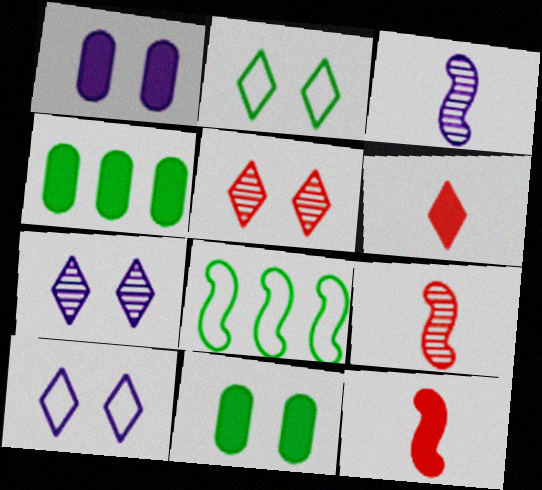[[4, 9, 10]]